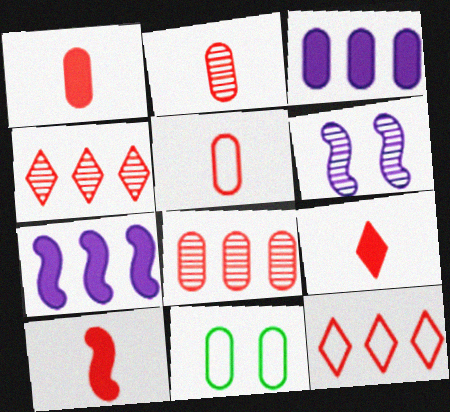[[1, 2, 5], 
[1, 9, 10], 
[2, 3, 11]]